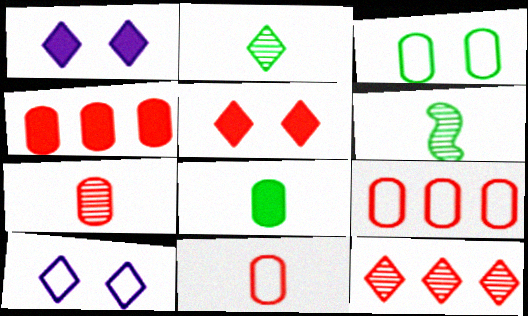[[1, 6, 9], 
[4, 6, 10]]